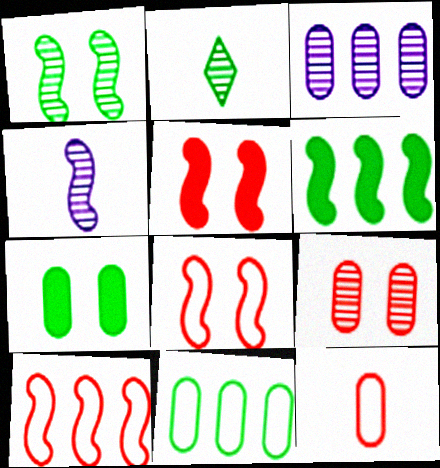[[3, 7, 12], 
[4, 6, 8]]